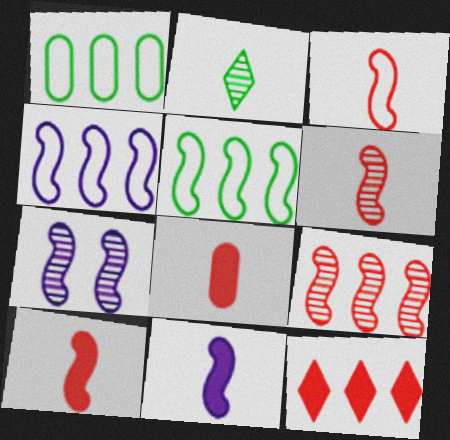[[3, 6, 10], 
[4, 7, 11], 
[5, 7, 10]]